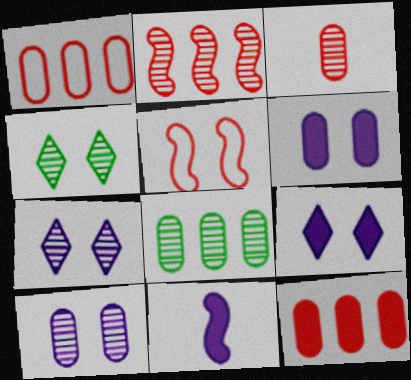[[1, 4, 11], 
[3, 8, 10], 
[4, 5, 6]]